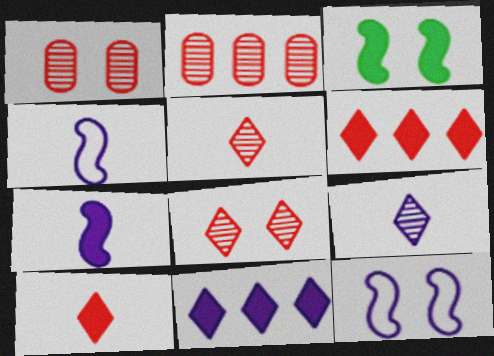[]